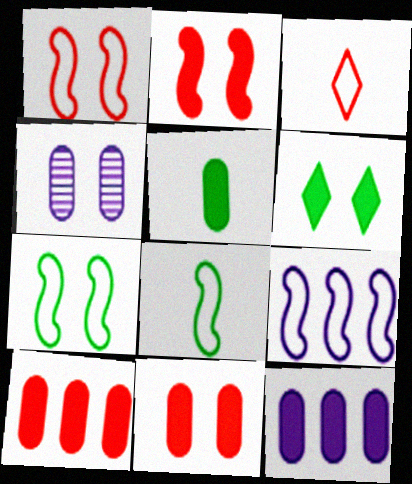[[1, 4, 6], 
[1, 8, 9], 
[5, 11, 12]]